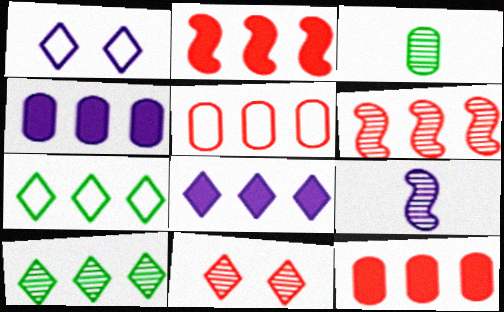[[1, 2, 3], 
[1, 4, 9], 
[4, 6, 7]]